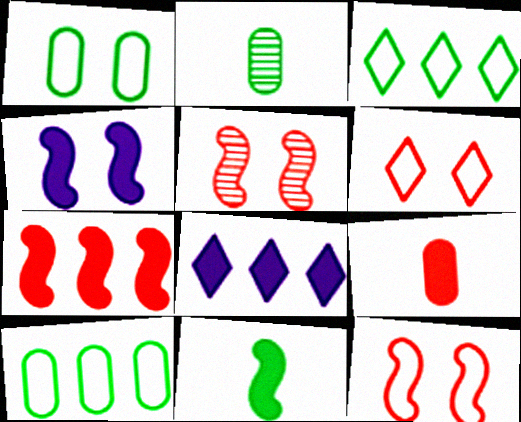[[2, 8, 12], 
[4, 7, 11]]